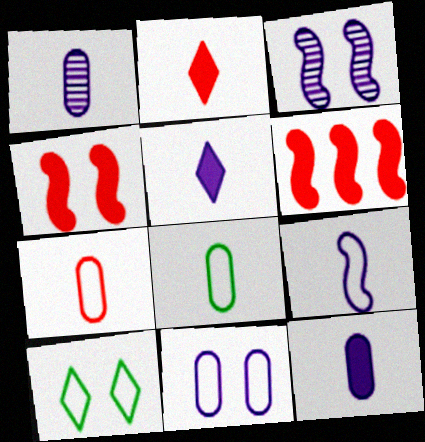[[1, 5, 9], 
[1, 6, 10]]